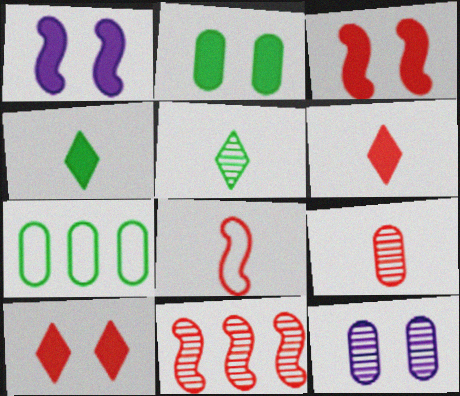[[1, 2, 10], 
[3, 8, 11], 
[5, 11, 12], 
[6, 8, 9]]